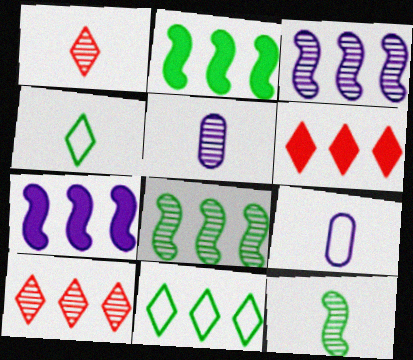[[1, 5, 12]]